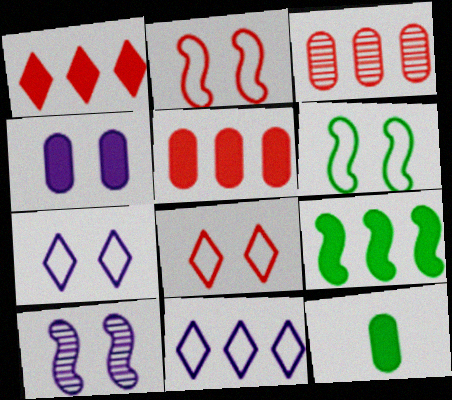[[3, 9, 11], 
[4, 5, 12], 
[4, 7, 10]]